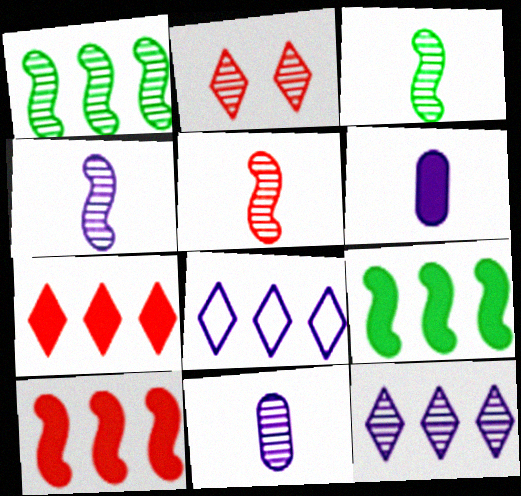[[1, 2, 11], 
[3, 4, 5]]